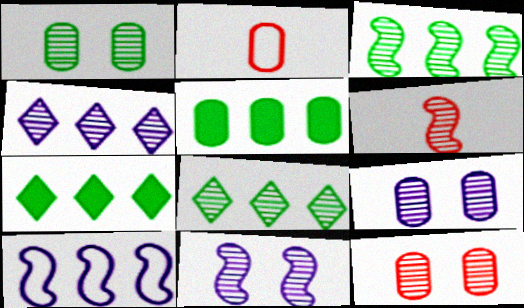[[1, 4, 6], 
[1, 9, 12], 
[2, 5, 9], 
[2, 7, 11], 
[3, 6, 11], 
[6, 8, 9]]